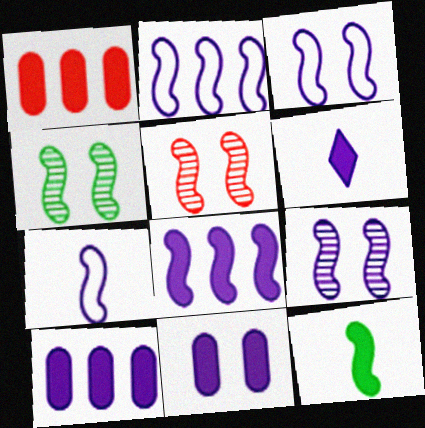[[2, 3, 7], 
[2, 5, 12], 
[4, 5, 9], 
[6, 8, 11], 
[7, 8, 9]]